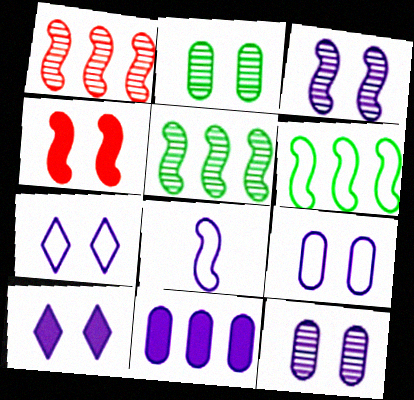[[2, 4, 7], 
[3, 9, 10], 
[4, 5, 8]]